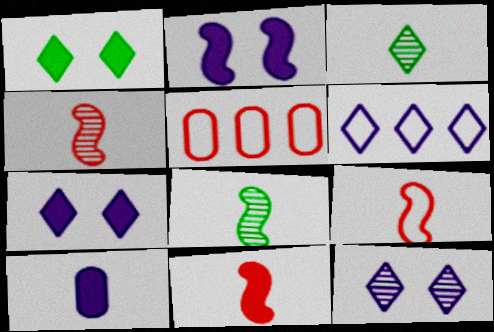[[2, 3, 5], 
[3, 9, 10], 
[4, 9, 11], 
[5, 7, 8]]